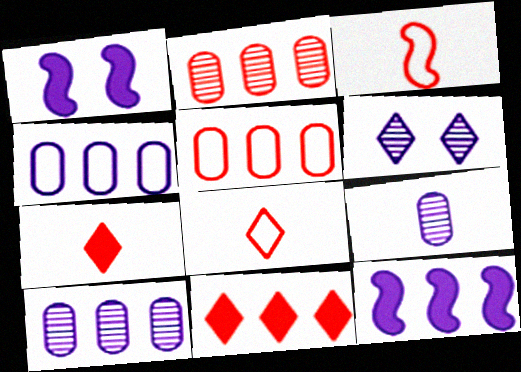[]